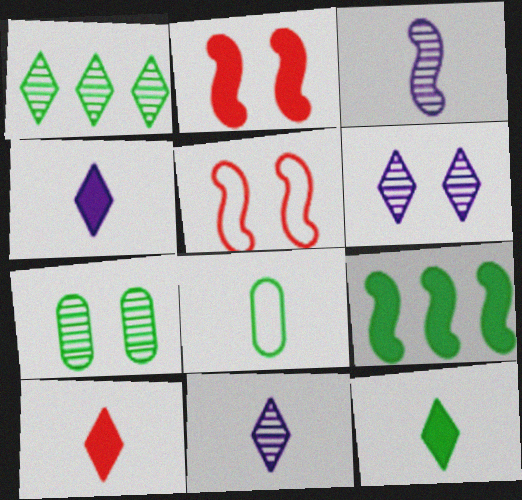[[3, 5, 9], 
[3, 8, 10], 
[4, 10, 12]]